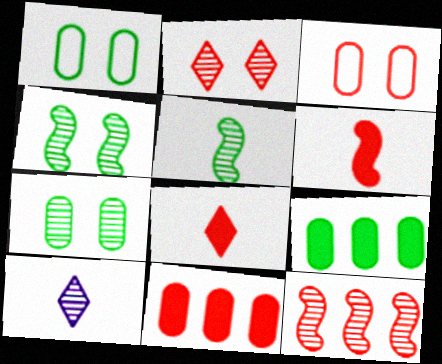[[3, 8, 12], 
[7, 10, 12]]